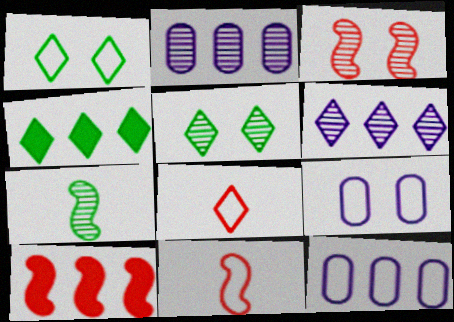[[1, 11, 12], 
[3, 10, 11]]